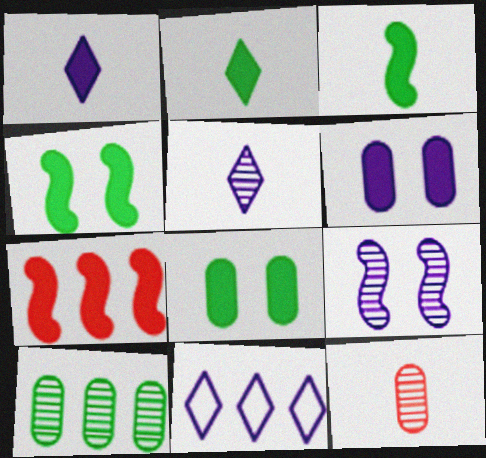[[1, 7, 8], 
[2, 6, 7], 
[4, 11, 12], 
[7, 10, 11]]